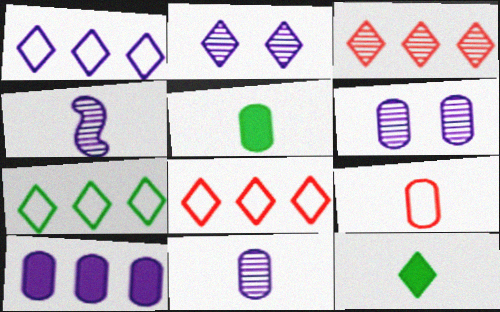[[1, 7, 8], 
[2, 8, 12], 
[4, 9, 12], 
[5, 9, 11]]